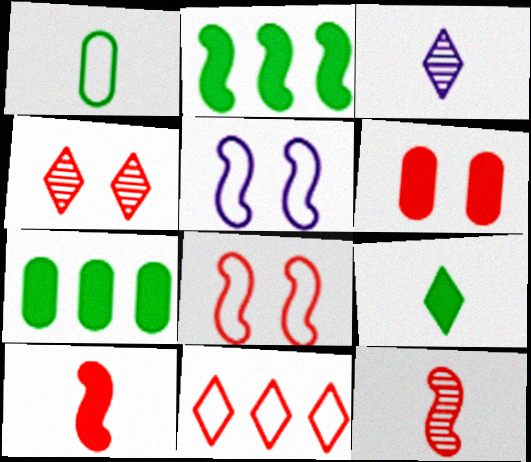[[1, 3, 10], 
[1, 5, 11], 
[2, 5, 12], 
[3, 7, 8], 
[4, 6, 8], 
[6, 11, 12]]